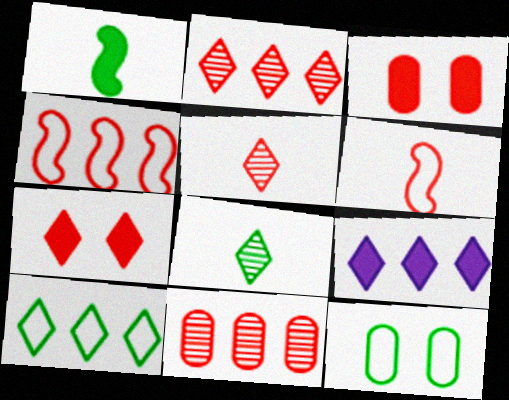[[1, 3, 9], 
[2, 3, 6], 
[2, 9, 10], 
[3, 4, 5], 
[6, 7, 11]]